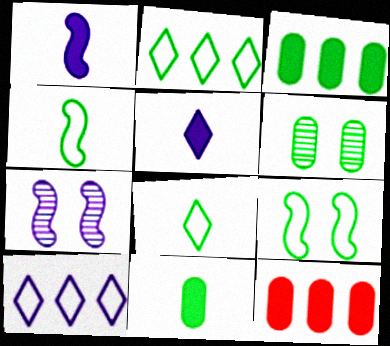[[7, 8, 12]]